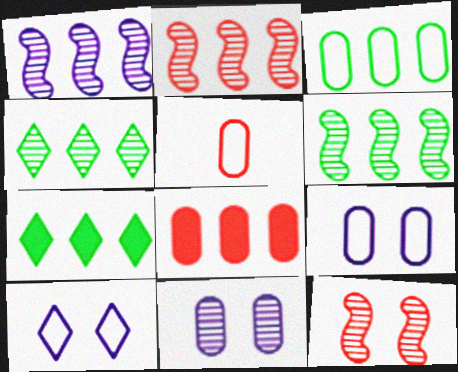[[1, 2, 6], 
[3, 5, 9], 
[3, 6, 7]]